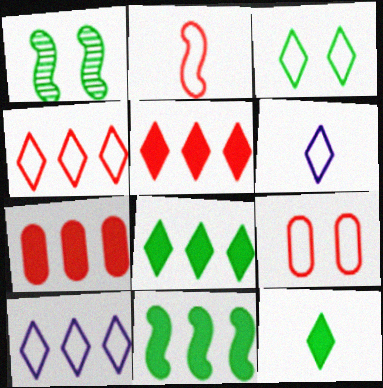[[1, 6, 7], 
[2, 4, 9], 
[3, 4, 6]]